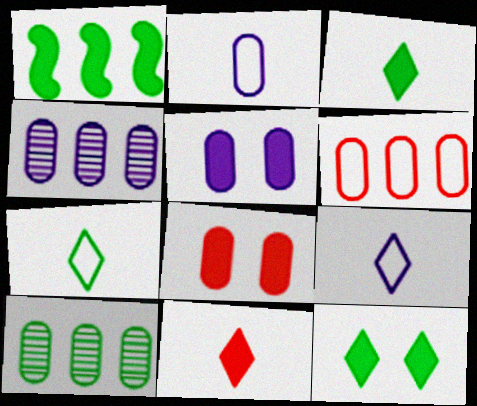[[1, 5, 11], 
[2, 4, 5], 
[2, 8, 10]]